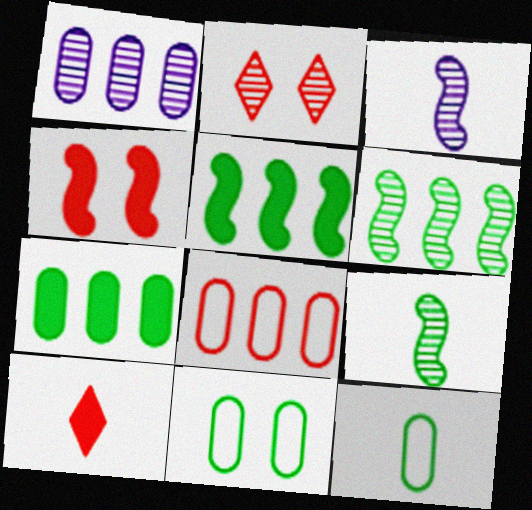[[1, 2, 9], 
[1, 7, 8], 
[3, 10, 12]]